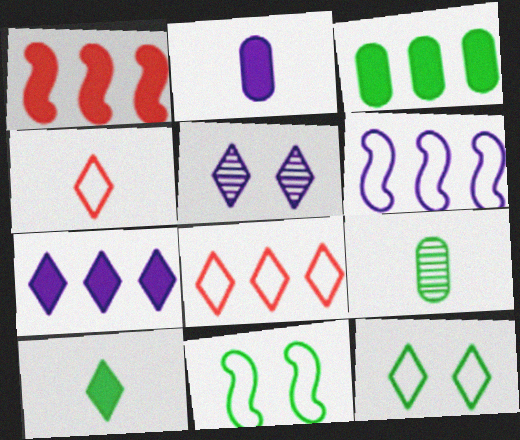[[1, 3, 7], 
[2, 5, 6], 
[5, 8, 10]]